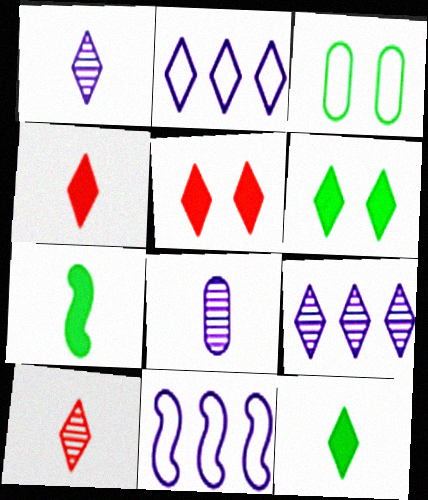[[2, 6, 10]]